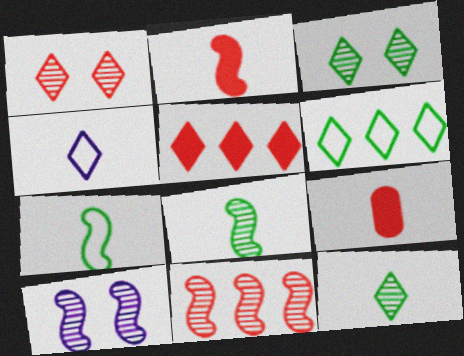[[3, 4, 5], 
[4, 8, 9], 
[6, 9, 10], 
[8, 10, 11]]